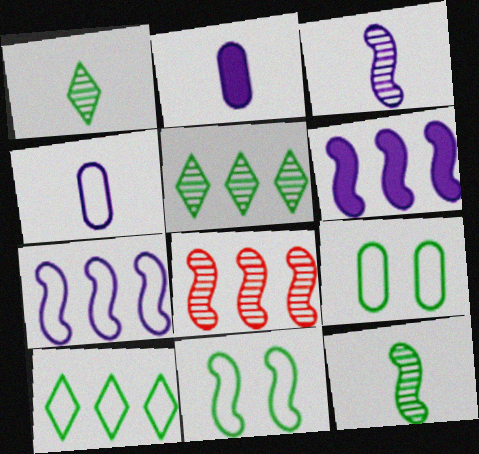[]